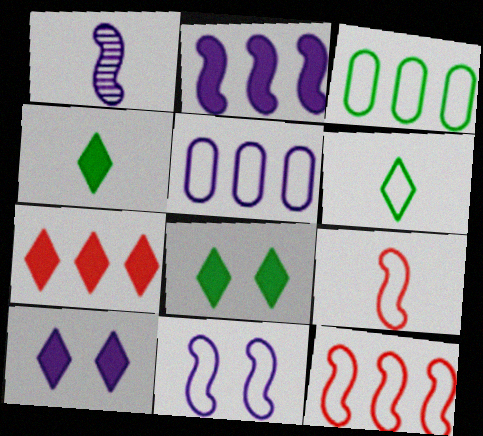[[1, 2, 11], 
[1, 5, 10], 
[4, 7, 10]]